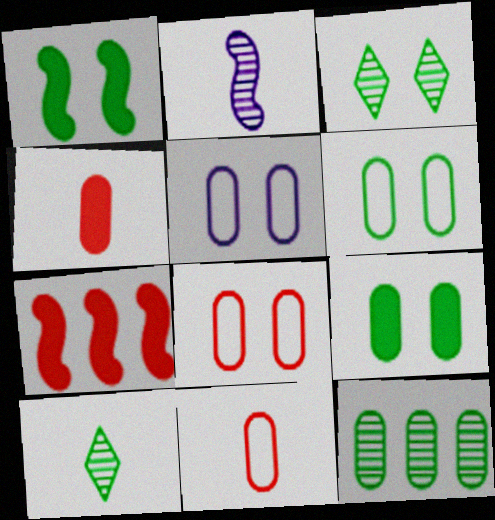[[1, 3, 6], 
[4, 5, 12], 
[5, 6, 8], 
[5, 7, 10]]